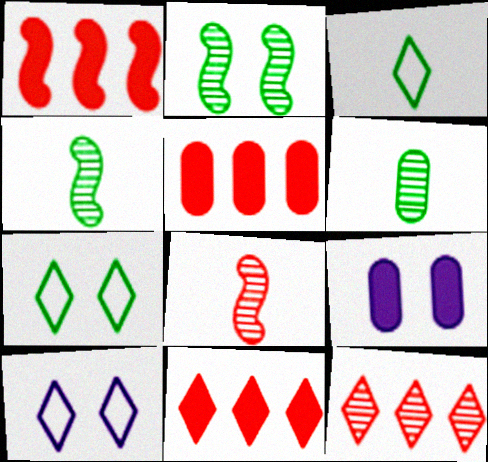[[1, 5, 11], 
[1, 6, 10], 
[4, 5, 10]]